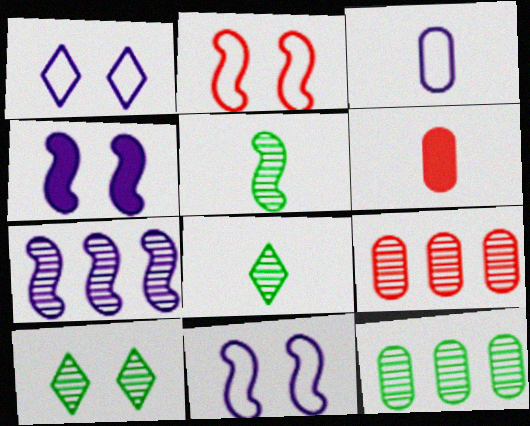[[5, 10, 12]]